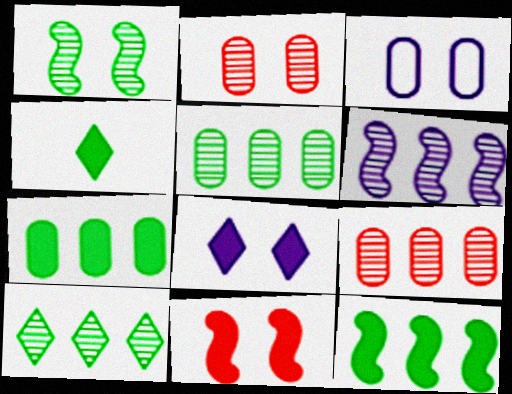[[6, 9, 10]]